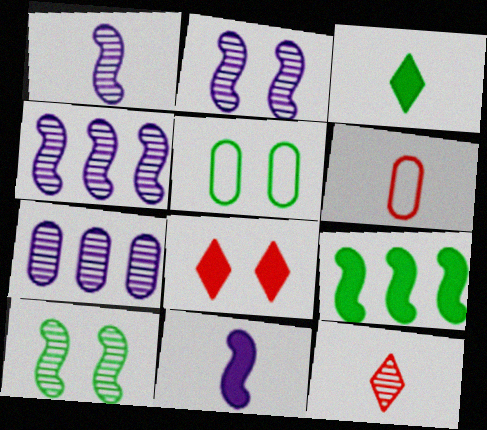[[1, 2, 4], 
[1, 3, 6], 
[2, 5, 8], 
[7, 10, 12]]